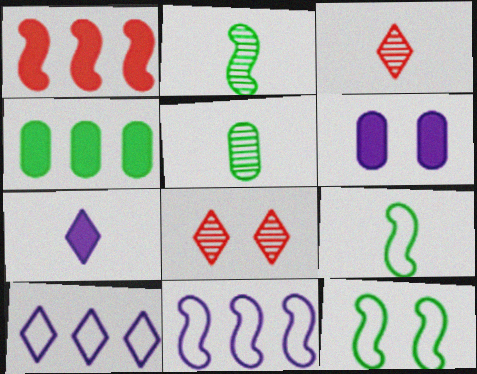[[6, 8, 12]]